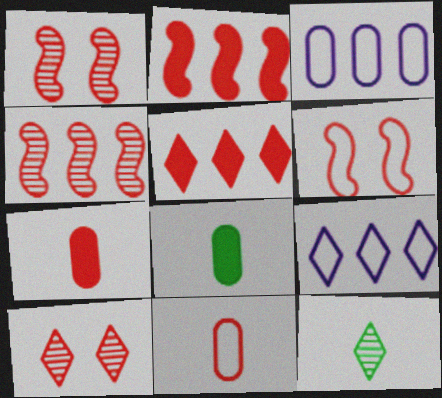[[1, 5, 11], 
[1, 8, 9], 
[2, 10, 11]]